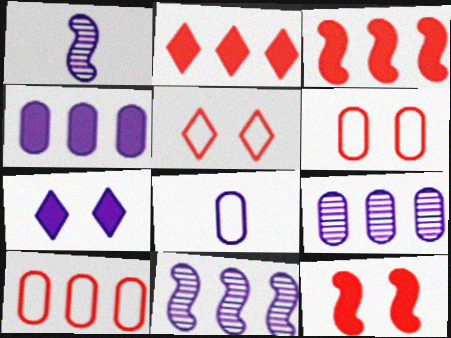[[7, 8, 11]]